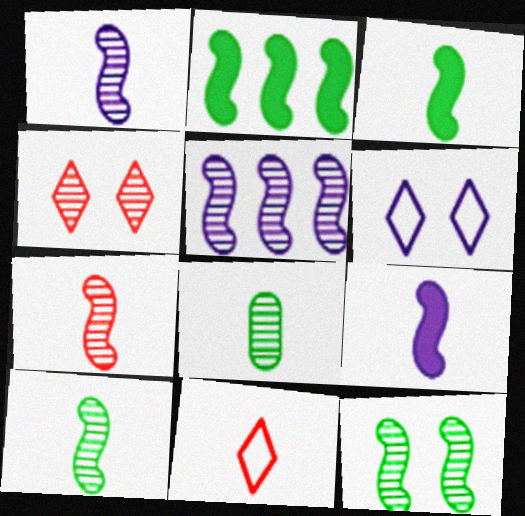[[1, 7, 10], 
[4, 5, 8], 
[5, 7, 12], 
[8, 9, 11]]